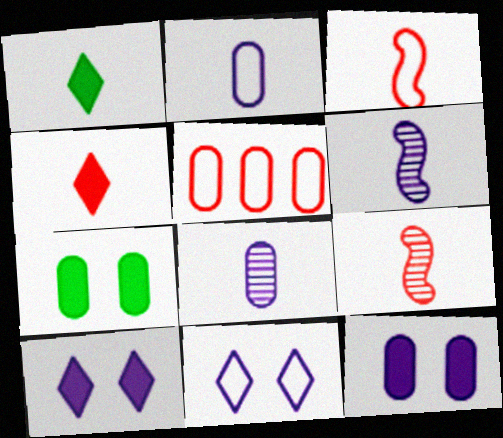[[1, 2, 9], 
[1, 3, 8], 
[5, 7, 8]]